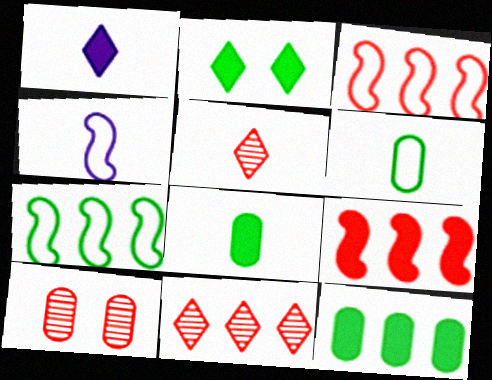[[1, 7, 10], 
[4, 5, 8]]